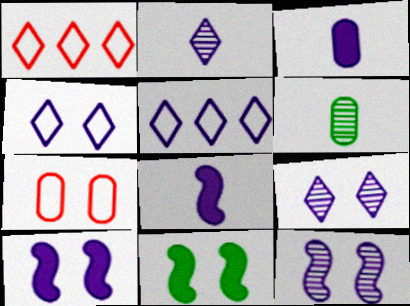[[1, 6, 10], 
[3, 5, 12], 
[7, 9, 11]]